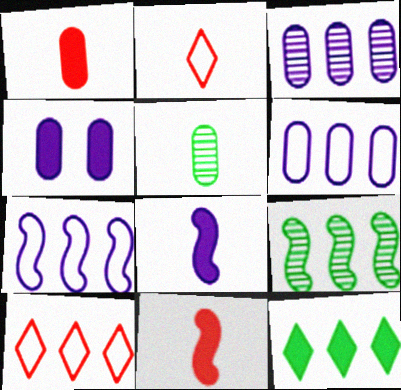[[2, 4, 9], 
[2, 5, 8], 
[4, 11, 12]]